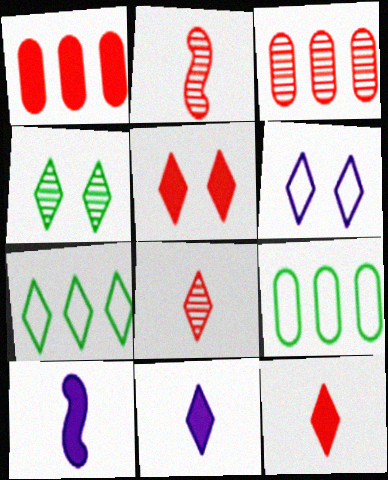[[4, 5, 6]]